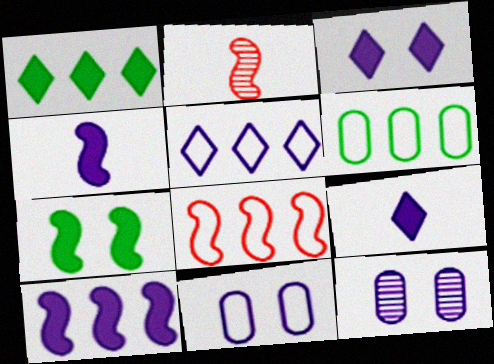[[1, 2, 11], 
[2, 3, 6], 
[4, 5, 12], 
[5, 6, 8]]